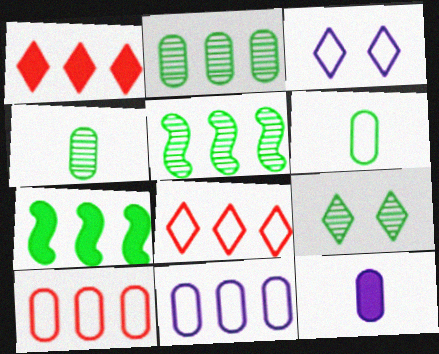[[1, 5, 11], 
[4, 5, 9], 
[6, 7, 9]]